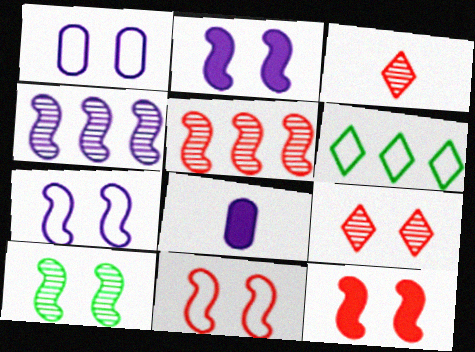[[2, 10, 11], 
[7, 10, 12]]